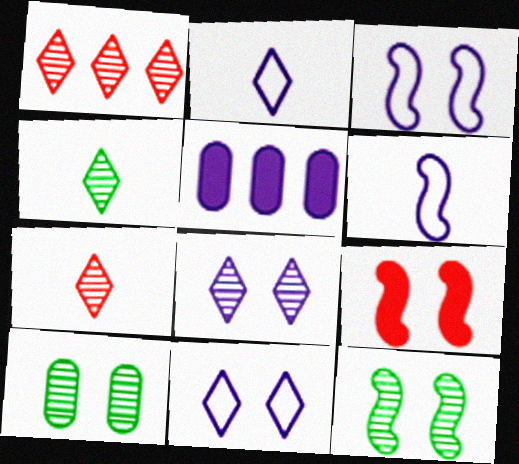[[1, 4, 8], 
[3, 9, 12], 
[5, 6, 8], 
[9, 10, 11]]